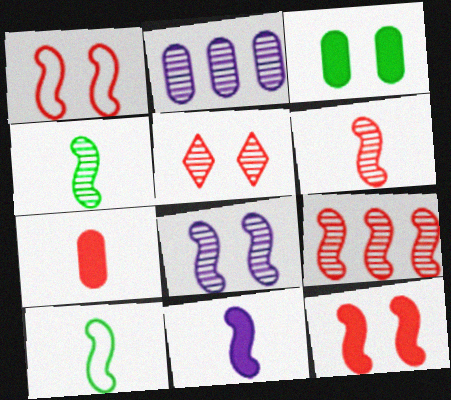[[2, 4, 5], 
[4, 8, 9], 
[6, 10, 11]]